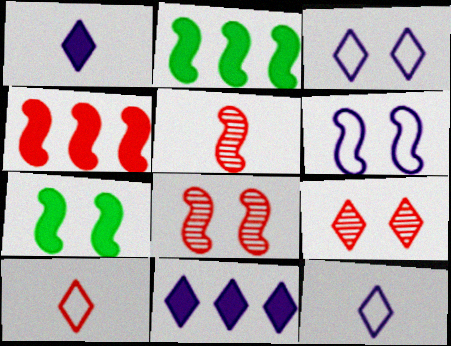[[2, 5, 6], 
[6, 7, 8]]